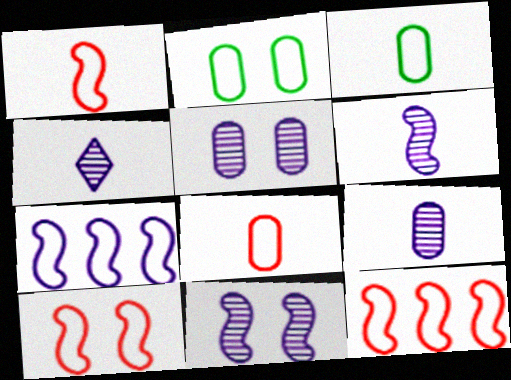[[1, 10, 12], 
[4, 6, 9]]